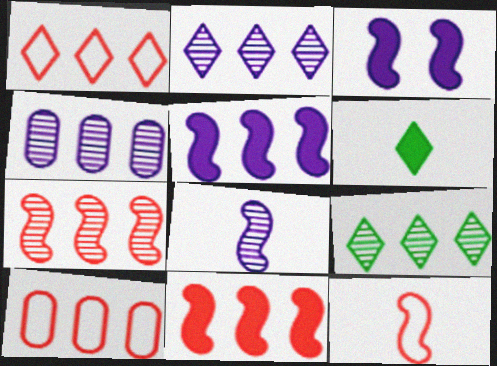[[4, 7, 9], 
[5, 9, 10]]